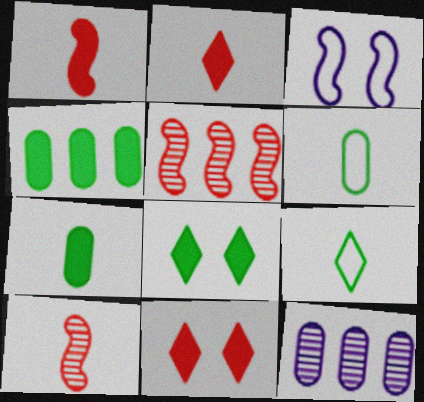[]